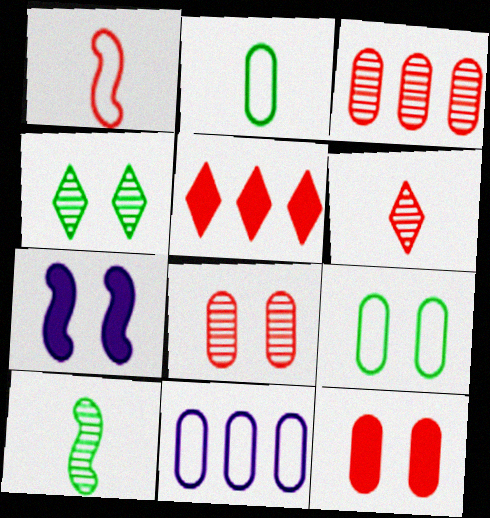[[1, 5, 8]]